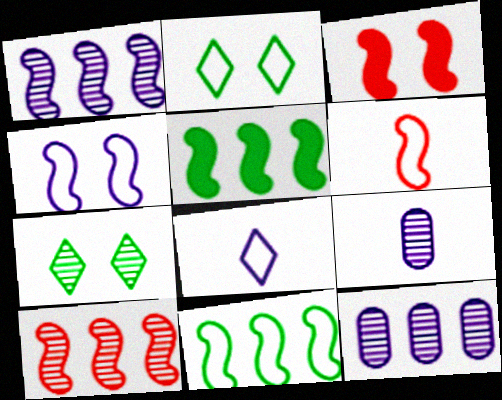[[3, 6, 10], 
[4, 6, 11], 
[7, 9, 10]]